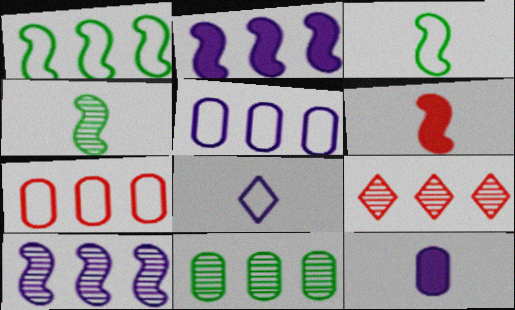[[9, 10, 11]]